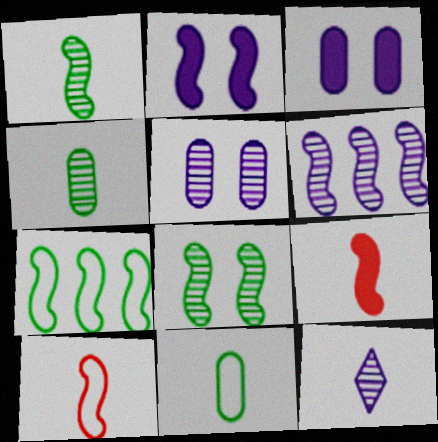[[5, 6, 12], 
[9, 11, 12]]